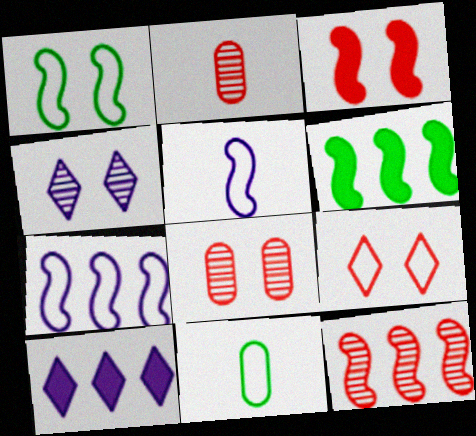[[1, 2, 10], 
[3, 8, 9], 
[6, 7, 12], 
[7, 9, 11]]